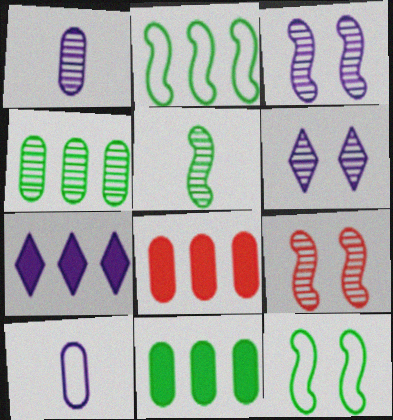[[3, 7, 10]]